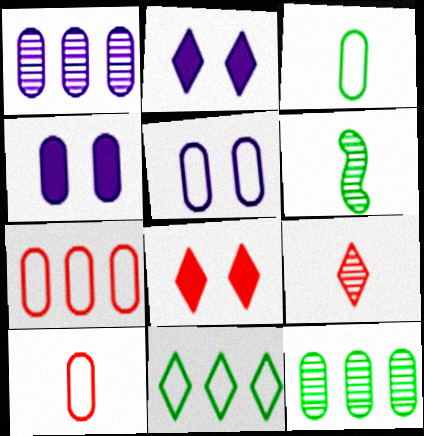[[2, 6, 7], 
[2, 9, 11], 
[3, 5, 7], 
[4, 10, 12]]